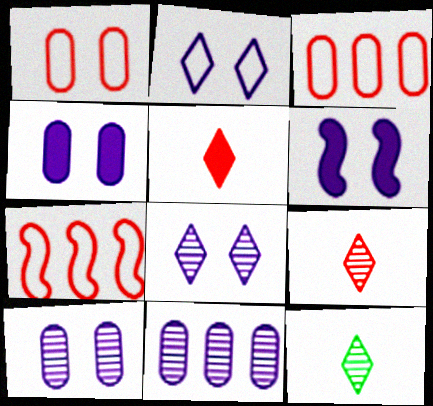[[2, 6, 10], 
[3, 6, 12], 
[4, 7, 12]]